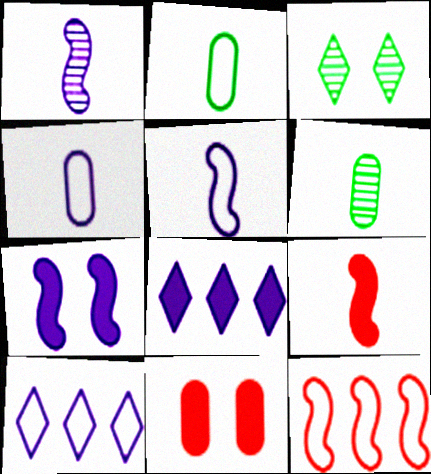[]